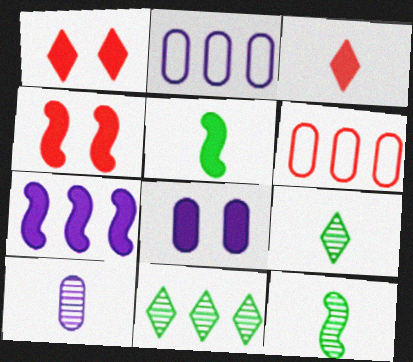[[1, 2, 12], 
[2, 4, 9], 
[2, 8, 10], 
[4, 5, 7], 
[6, 7, 11]]